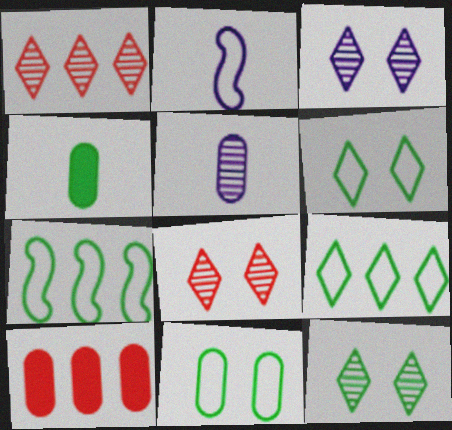[[2, 10, 12], 
[3, 8, 12], 
[4, 7, 12], 
[5, 10, 11]]